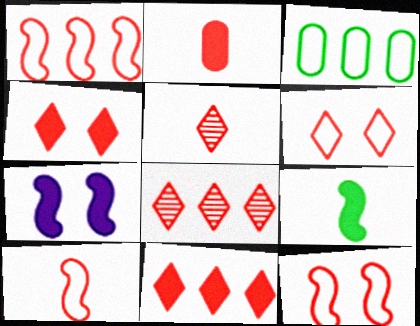[[1, 10, 12], 
[2, 5, 10], 
[2, 8, 12], 
[3, 5, 7], 
[5, 6, 11]]